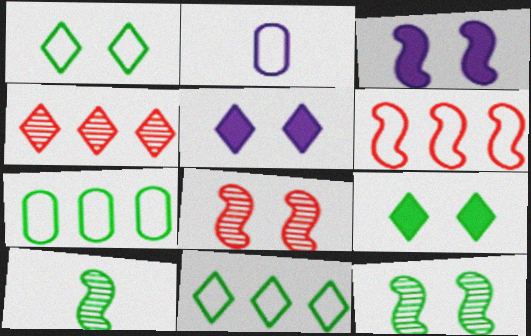[[1, 2, 6], 
[3, 6, 10], 
[7, 9, 10]]